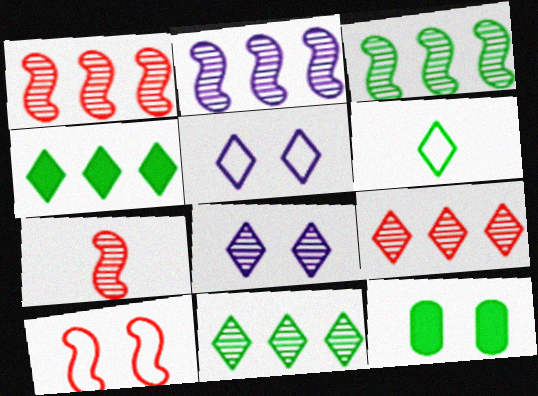[[1, 2, 3], 
[3, 6, 12], 
[8, 10, 12]]